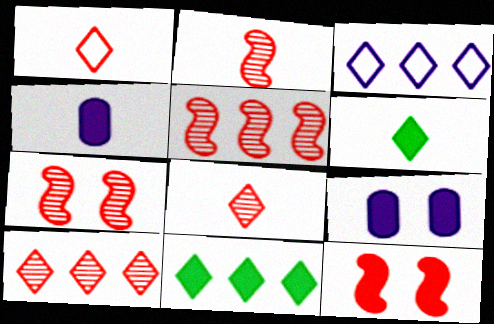[[2, 5, 7], 
[3, 10, 11], 
[4, 11, 12]]